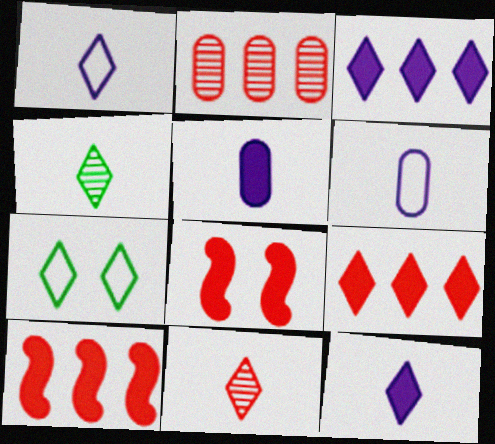[[3, 7, 11]]